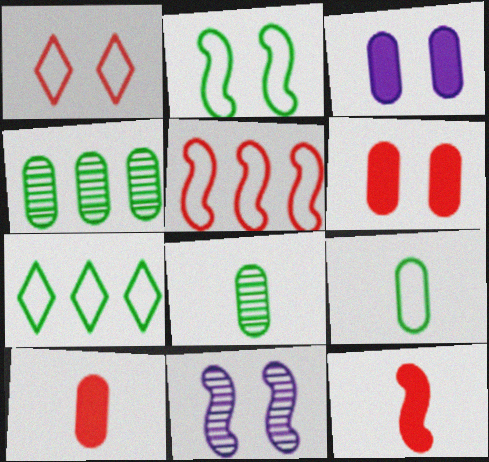[[2, 7, 9], 
[7, 10, 11]]